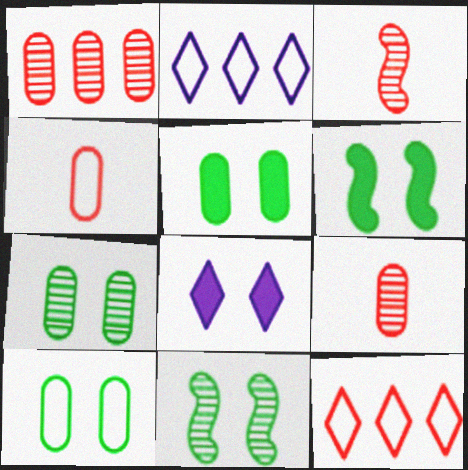[[2, 3, 5], 
[2, 6, 9], 
[5, 7, 10]]